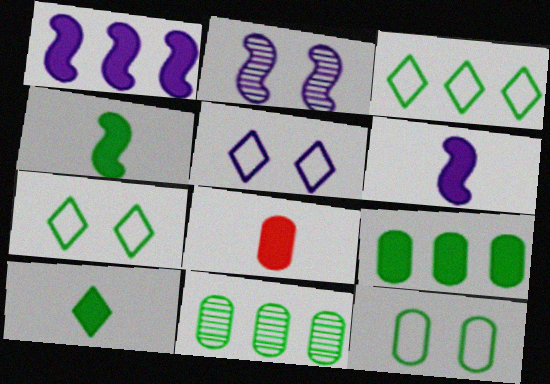[[2, 3, 8], 
[4, 7, 11], 
[6, 8, 10]]